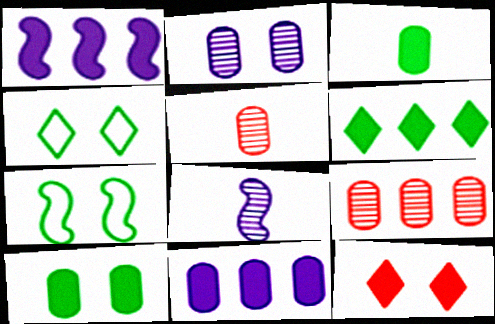[[1, 3, 12], 
[1, 4, 5], 
[2, 7, 12]]